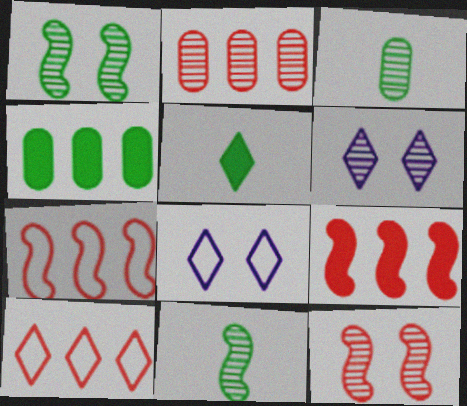[[2, 6, 11], 
[2, 9, 10], 
[3, 8, 9], 
[5, 6, 10]]